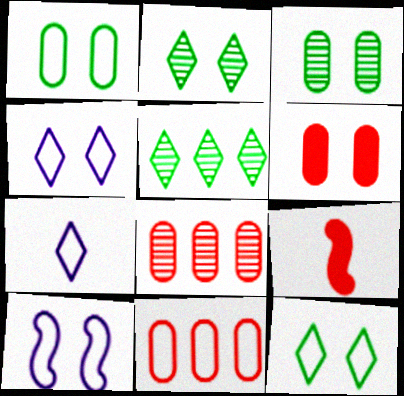[[2, 6, 10]]